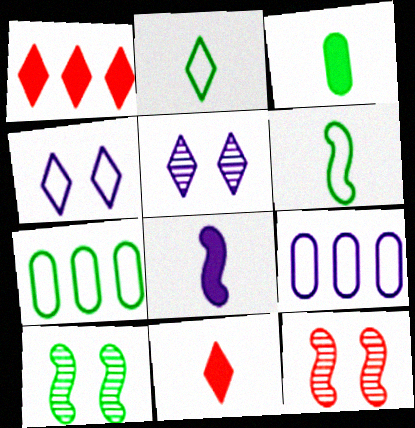[[1, 2, 5], 
[3, 8, 11], 
[5, 8, 9], 
[9, 10, 11]]